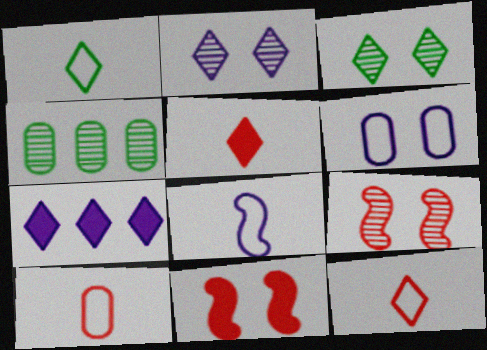[[1, 8, 10], 
[3, 6, 11], 
[3, 7, 12]]